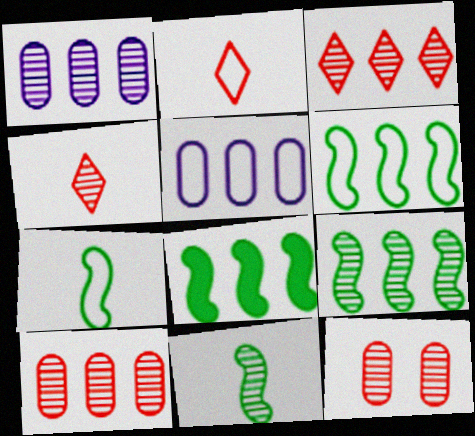[[1, 3, 9], 
[3, 5, 8], 
[6, 8, 9]]